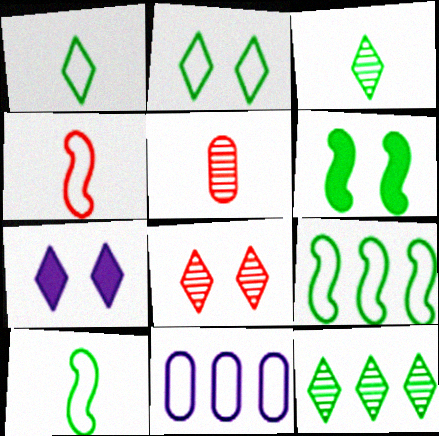[[2, 4, 11], 
[2, 7, 8], 
[5, 7, 9]]